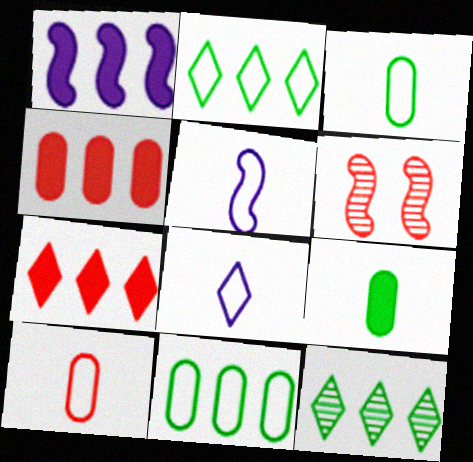[[6, 7, 10]]